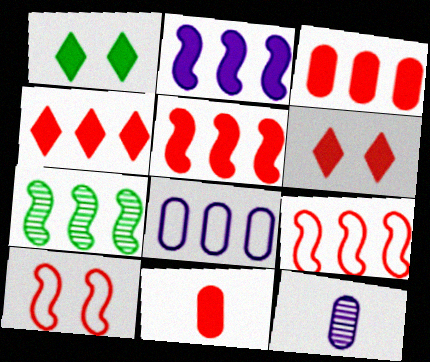[[1, 2, 11], 
[1, 9, 12], 
[2, 7, 9], 
[3, 4, 5], 
[4, 7, 8], 
[5, 6, 11]]